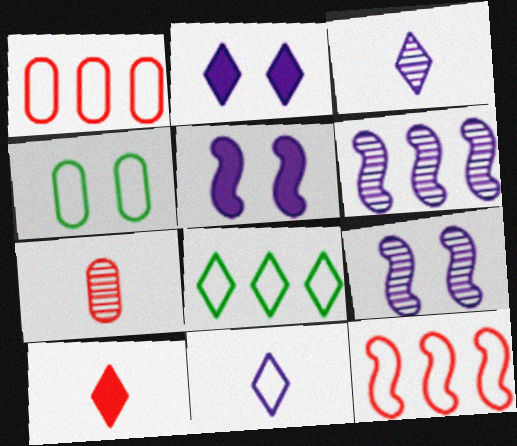[[4, 6, 10], 
[4, 11, 12], 
[5, 7, 8]]